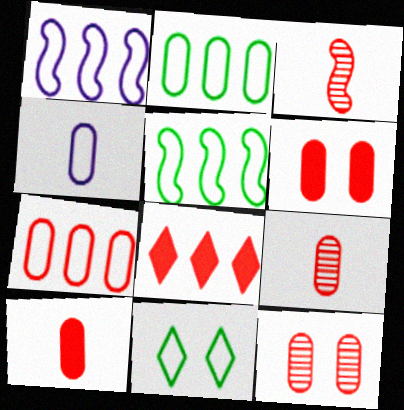[[6, 7, 9], 
[7, 10, 12]]